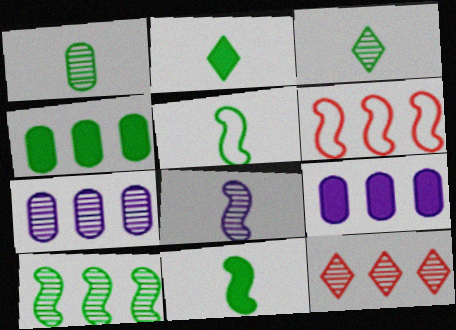[[1, 2, 5], 
[7, 10, 12]]